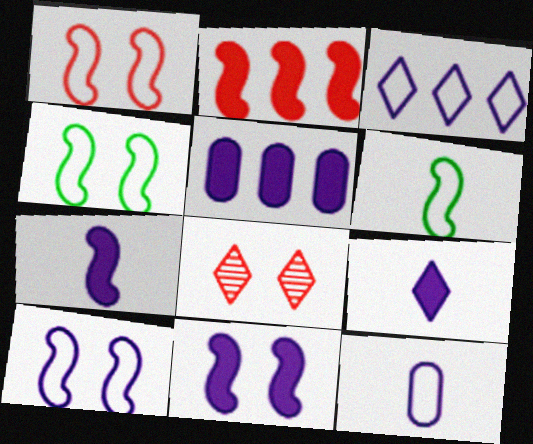[[1, 4, 10], 
[3, 10, 12], 
[5, 6, 8], 
[5, 9, 11]]